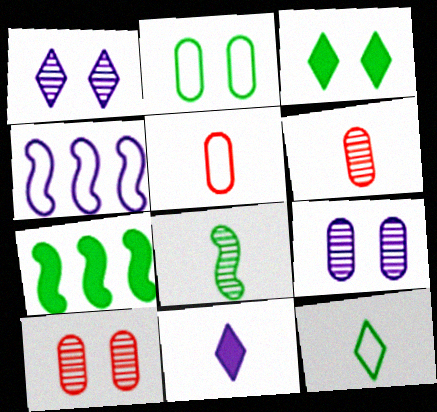[[1, 5, 7], 
[3, 4, 6], 
[4, 9, 11], 
[5, 8, 11]]